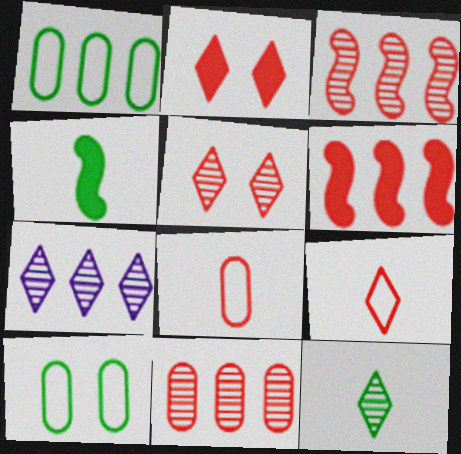[[1, 6, 7], 
[2, 3, 8], 
[5, 6, 8], 
[5, 7, 12]]